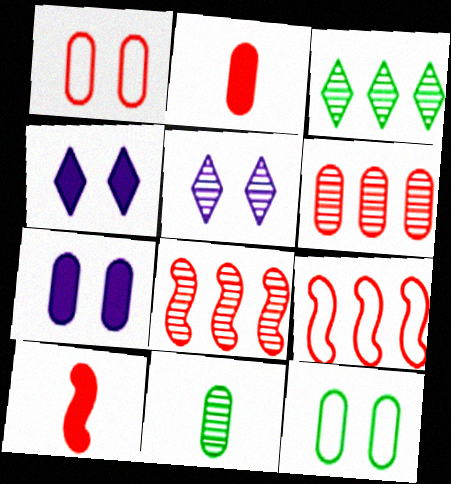[[1, 2, 6], 
[4, 9, 11], 
[5, 8, 11]]